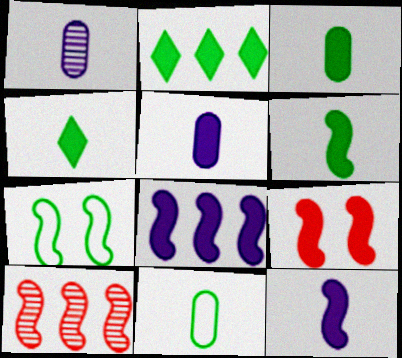[[2, 5, 9], 
[3, 4, 6], 
[6, 8, 9], 
[7, 10, 12]]